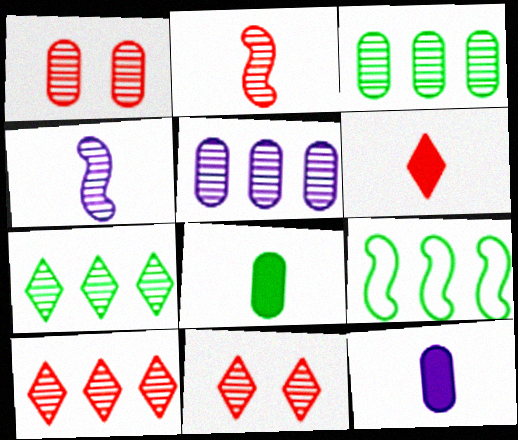[[1, 2, 10], 
[1, 4, 7], 
[3, 4, 11], 
[9, 11, 12]]